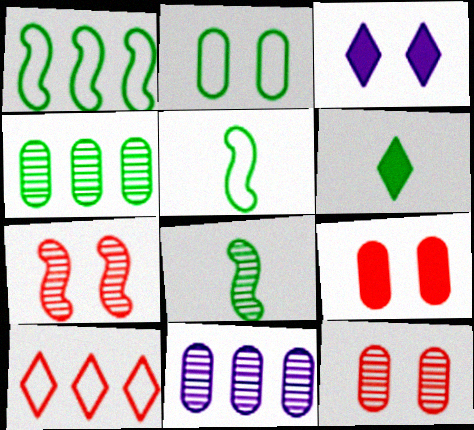[[2, 3, 7]]